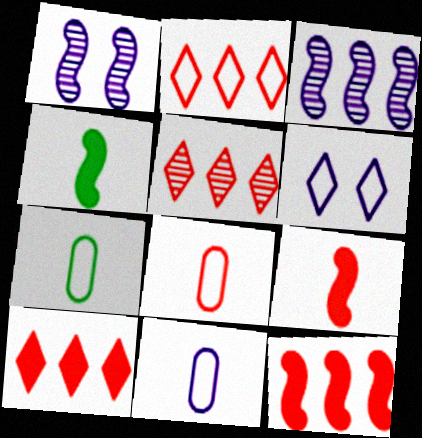[[1, 7, 10], 
[2, 5, 10], 
[7, 8, 11]]